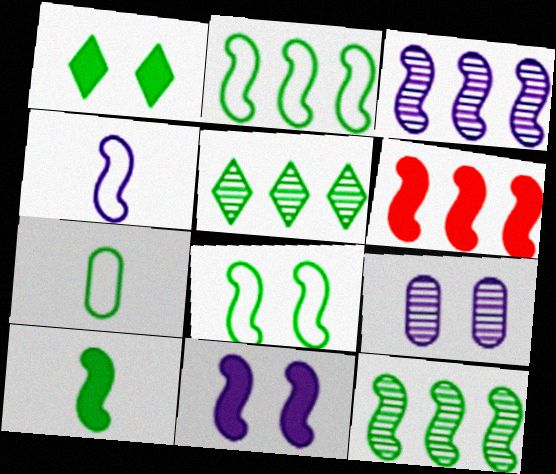[[1, 7, 12], 
[2, 3, 6], 
[3, 4, 11], 
[6, 10, 11], 
[8, 10, 12]]